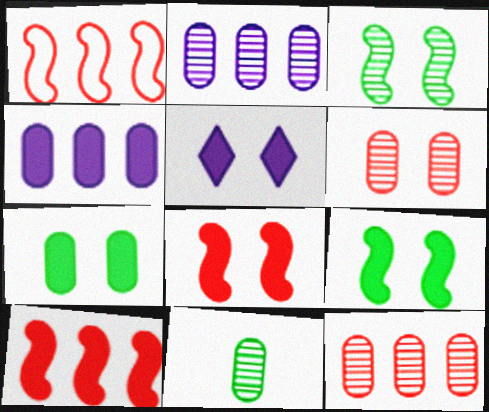[[1, 5, 11], 
[2, 6, 11], 
[5, 7, 8]]